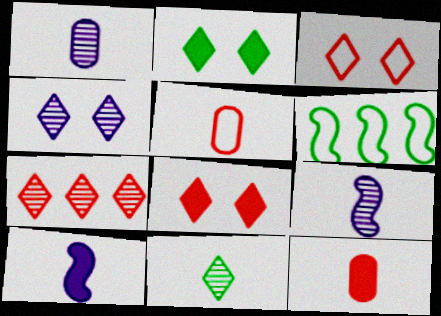[[1, 6, 8], 
[2, 3, 4], 
[4, 6, 12], 
[4, 7, 11], 
[5, 10, 11]]